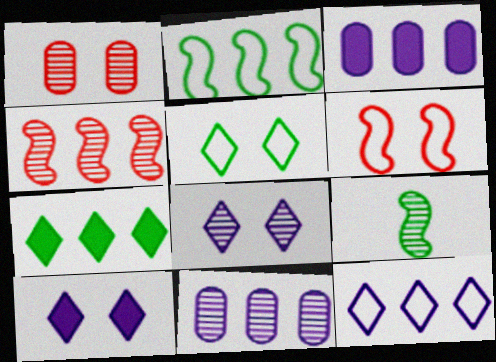[]